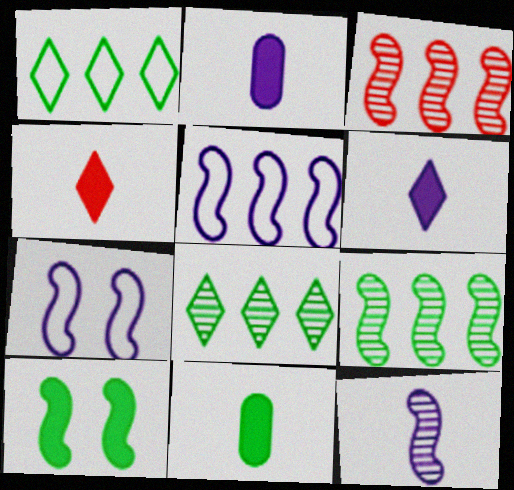[]